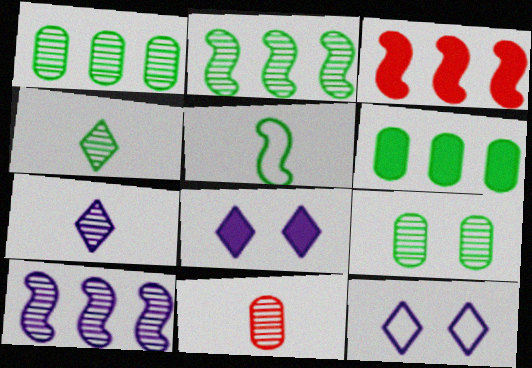[[2, 4, 9]]